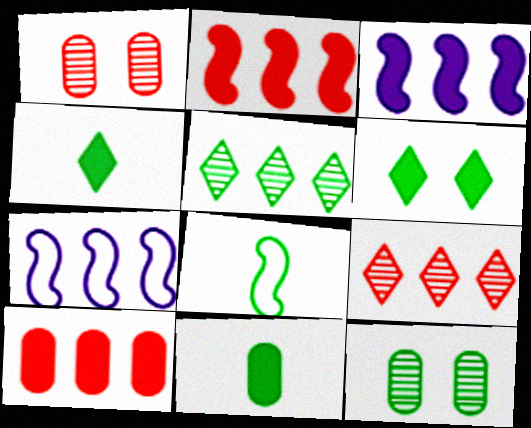[[1, 4, 7], 
[5, 7, 10]]